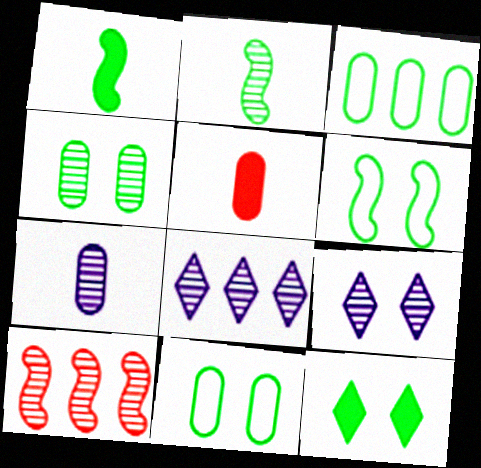[[2, 3, 12], 
[4, 6, 12], 
[5, 6, 8]]